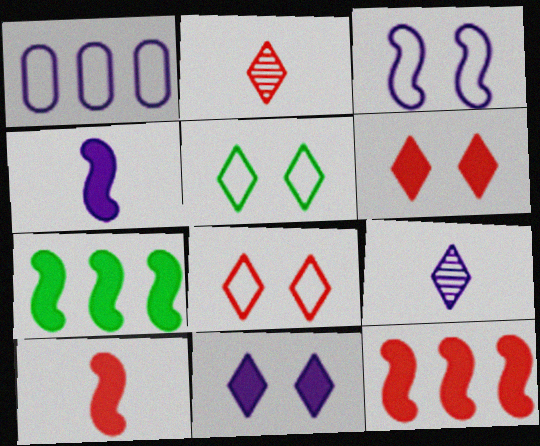[]